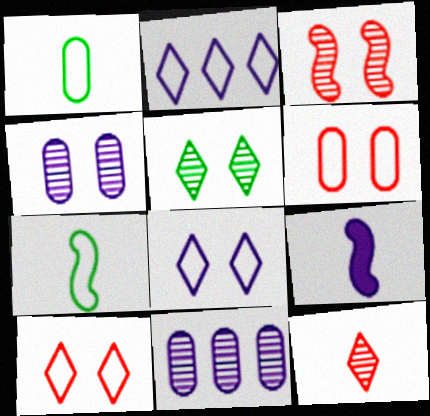[[1, 9, 12], 
[2, 4, 9], 
[2, 6, 7], 
[3, 4, 5], 
[8, 9, 11]]